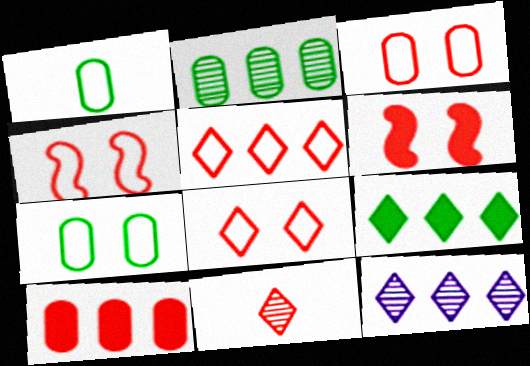[[1, 6, 12], 
[3, 4, 8], 
[4, 10, 11], 
[5, 9, 12]]